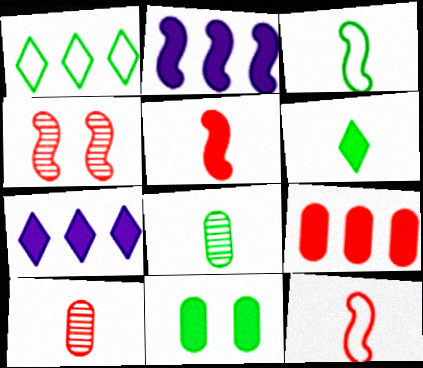[[2, 3, 4], 
[3, 6, 8], 
[5, 7, 11]]